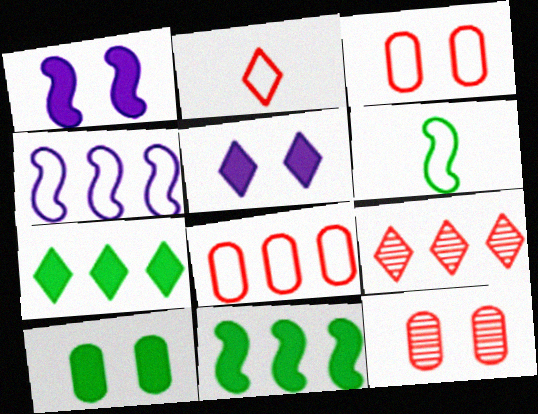[]